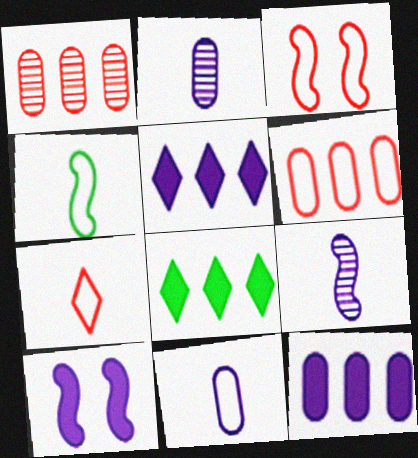[[2, 3, 8], 
[3, 6, 7], 
[4, 7, 11]]